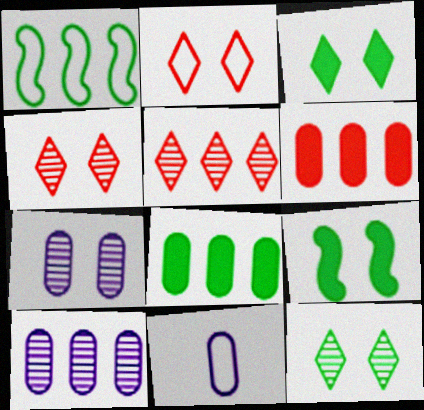[[1, 2, 11], 
[2, 7, 9], 
[5, 9, 11]]